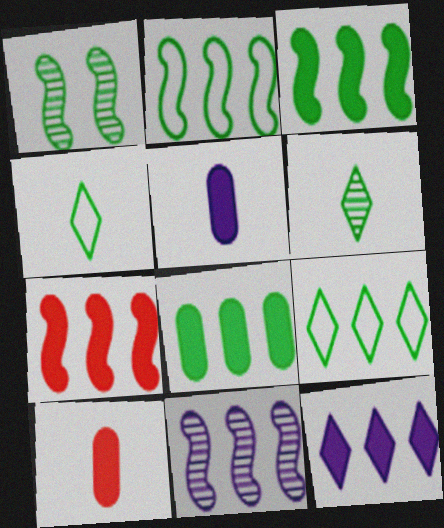[[1, 4, 8], 
[2, 7, 11], 
[7, 8, 12]]